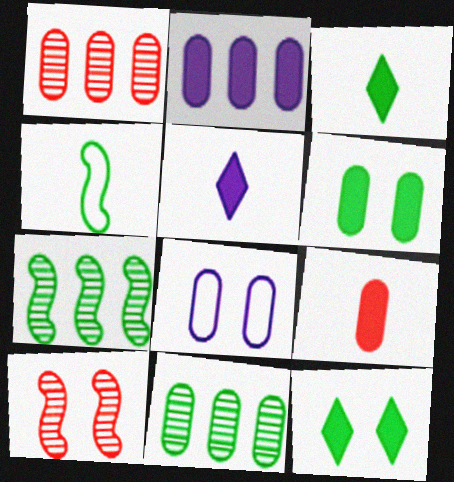[[2, 6, 9], 
[4, 11, 12], 
[8, 9, 11], 
[8, 10, 12]]